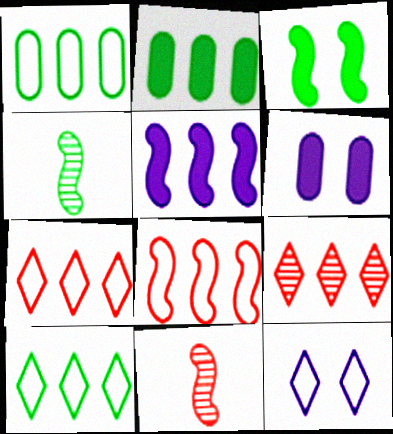[[1, 5, 9], 
[2, 11, 12], 
[4, 6, 7], 
[6, 10, 11]]